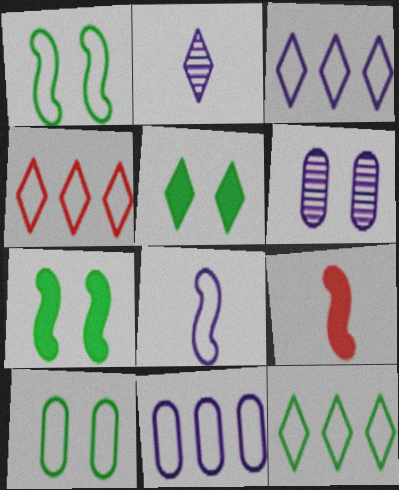[[2, 4, 5], 
[3, 4, 12], 
[4, 8, 10], 
[6, 9, 12]]